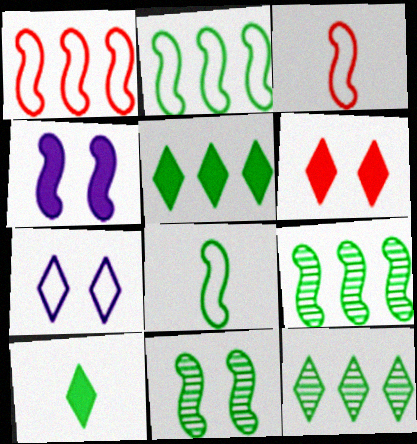[[3, 4, 9]]